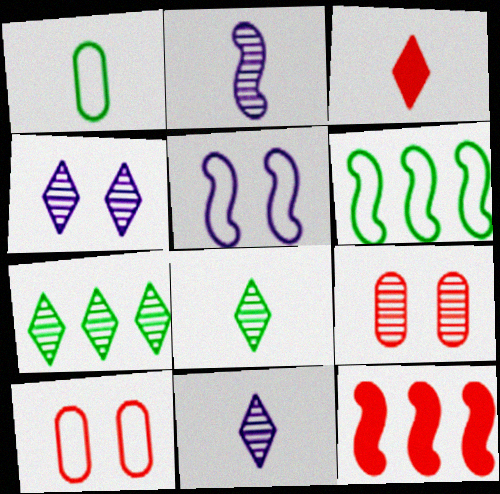[[1, 2, 3], 
[1, 4, 12], 
[2, 7, 9]]